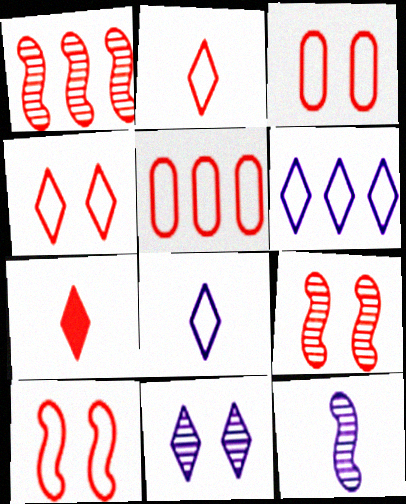[[1, 3, 7], 
[2, 5, 10], 
[3, 4, 10], 
[5, 7, 9]]